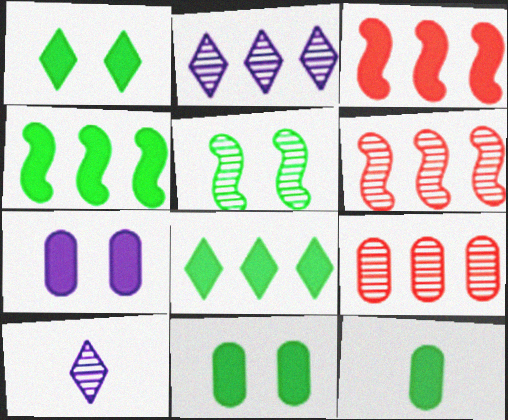[[1, 4, 12], 
[5, 9, 10]]